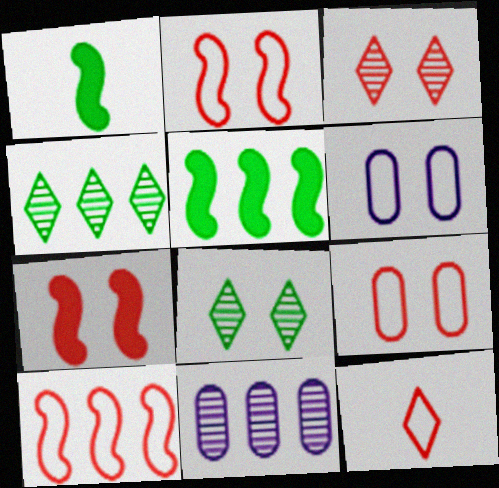[[3, 7, 9], 
[6, 7, 8], 
[9, 10, 12]]